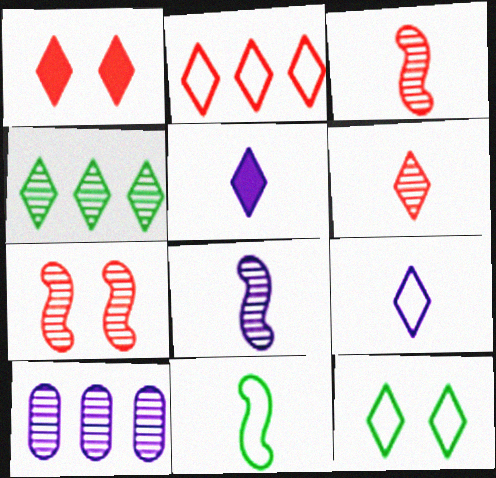[[1, 2, 6], 
[1, 4, 9], 
[1, 10, 11], 
[2, 9, 12]]